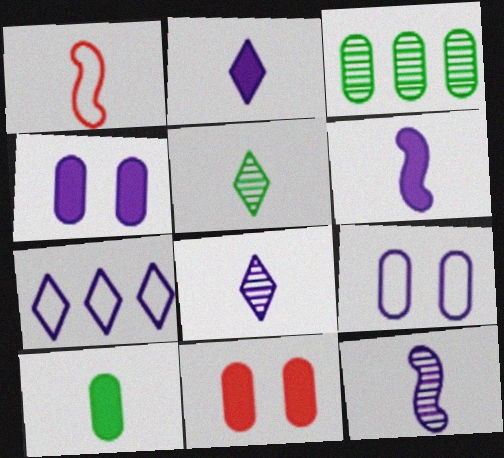[[1, 8, 10], 
[4, 7, 12]]